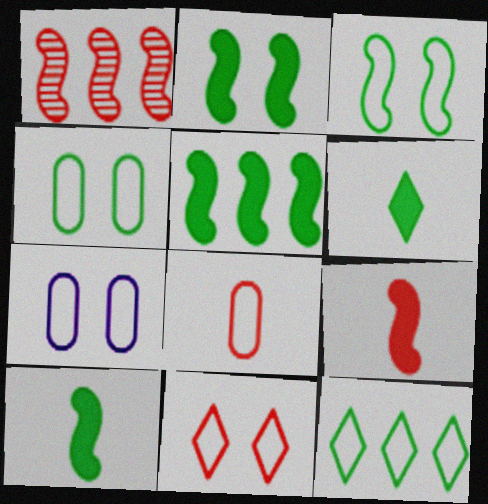[[1, 6, 7], 
[2, 5, 10], 
[3, 7, 11]]